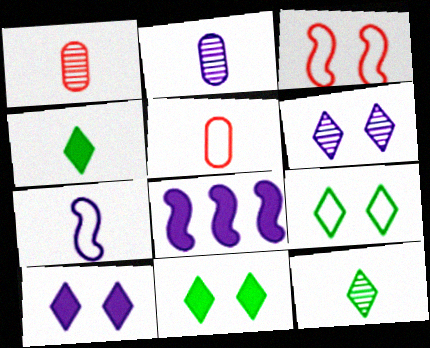[[1, 4, 7], 
[1, 8, 9]]